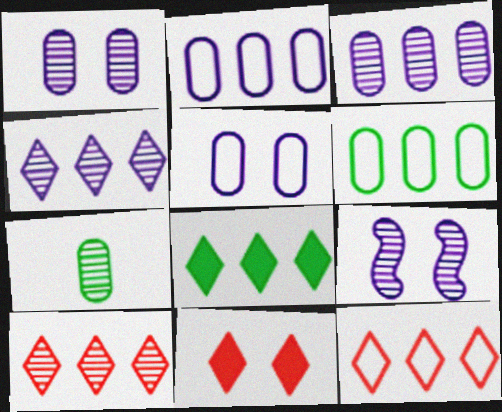[[4, 8, 12], 
[7, 9, 10]]